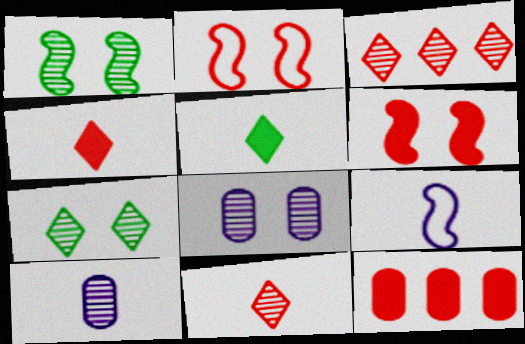[[1, 3, 10], 
[2, 11, 12], 
[4, 6, 12], 
[7, 9, 12]]